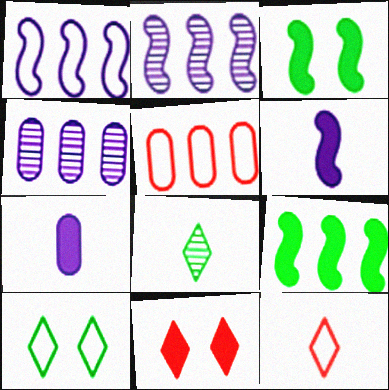[[3, 4, 12], 
[7, 9, 11]]